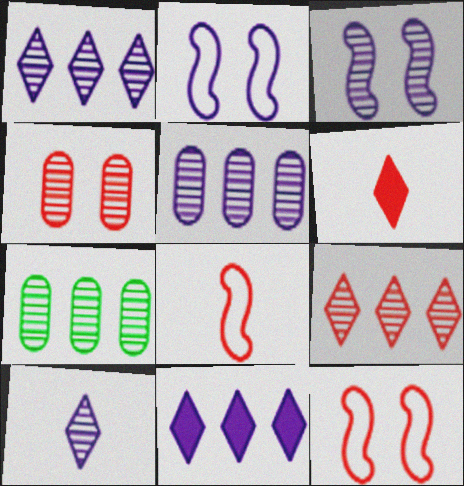[[2, 6, 7], 
[3, 5, 10]]